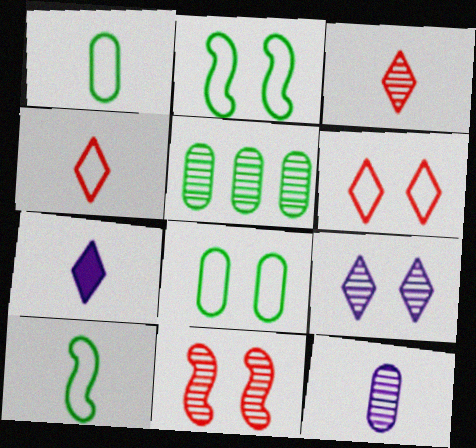[]